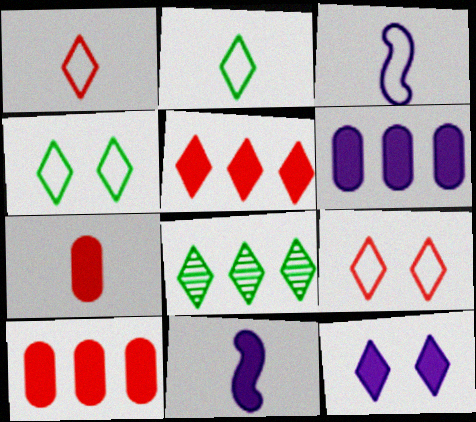[[1, 8, 12], 
[6, 11, 12]]